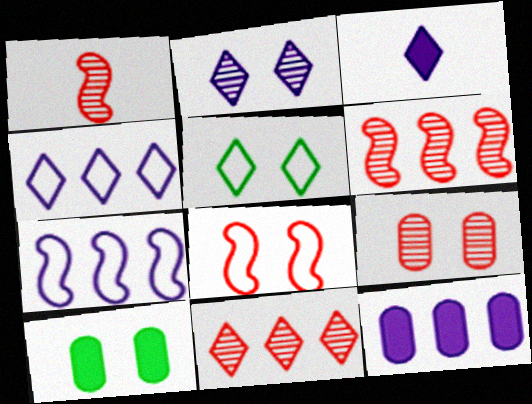[[1, 4, 10], 
[1, 5, 12], 
[1, 9, 11], 
[2, 3, 4], 
[2, 8, 10], 
[3, 5, 11]]